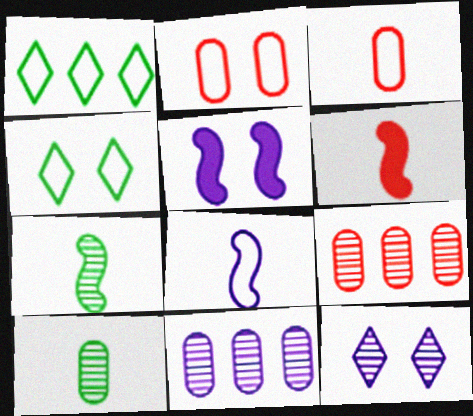[[1, 2, 8], 
[4, 6, 11], 
[6, 7, 8], 
[7, 9, 12]]